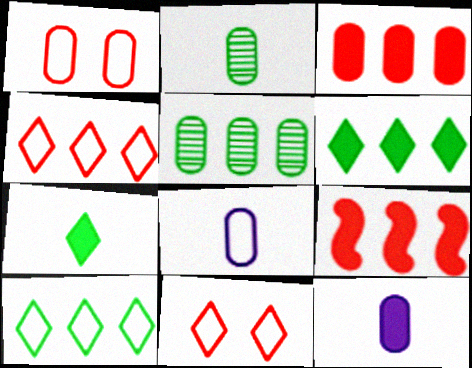[[1, 5, 12]]